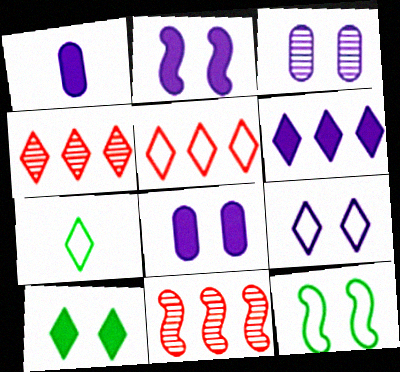[[1, 2, 6], 
[1, 4, 12], 
[2, 3, 9], 
[5, 7, 9], 
[7, 8, 11]]